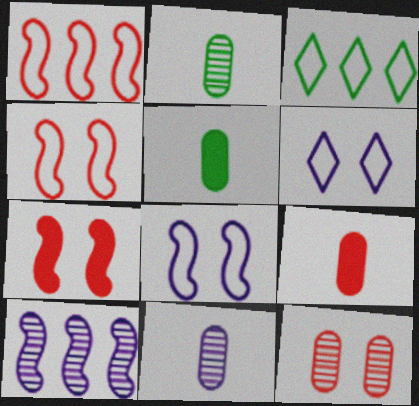[[3, 7, 11]]